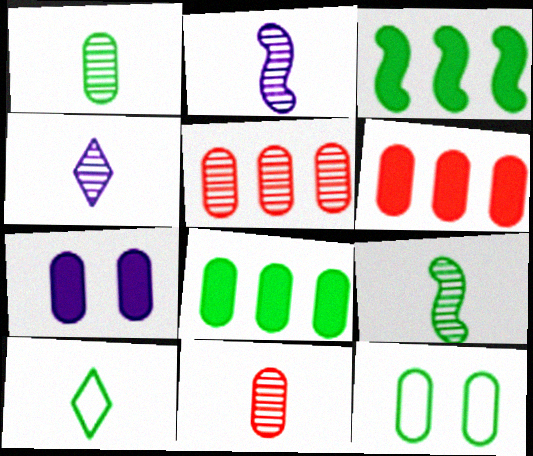[[1, 8, 12], 
[4, 9, 11]]